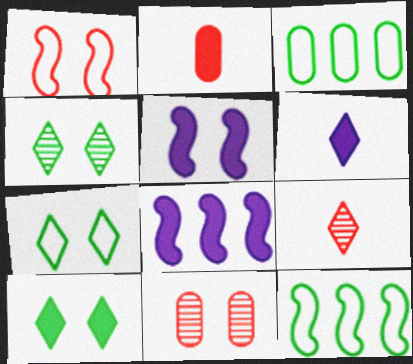[[2, 8, 10], 
[3, 5, 9], 
[4, 7, 10], 
[5, 7, 11], 
[6, 11, 12]]